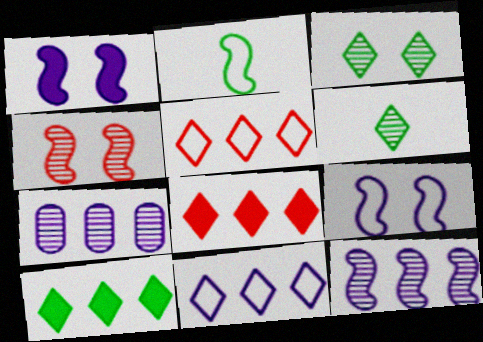[[4, 6, 7]]